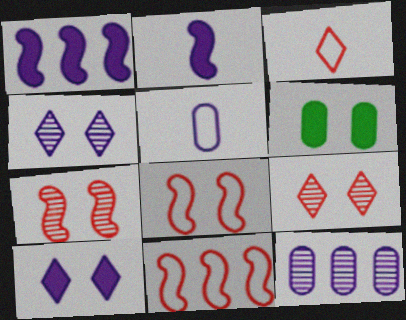[[1, 4, 5], 
[4, 6, 8]]